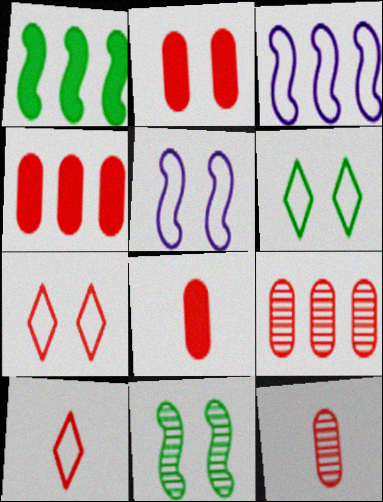[[2, 4, 8]]